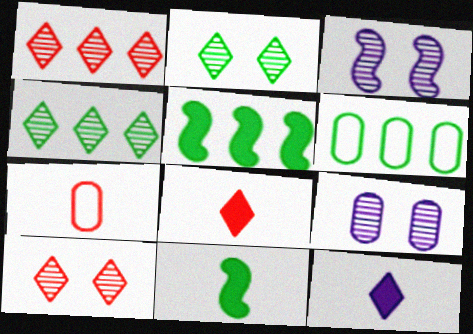[[2, 6, 11], 
[3, 6, 8], 
[4, 5, 6]]